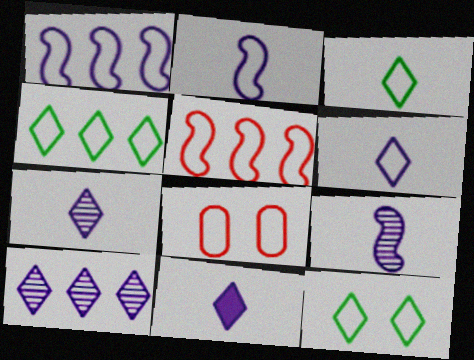[[1, 3, 8], 
[2, 4, 8], 
[3, 4, 12], 
[6, 7, 11]]